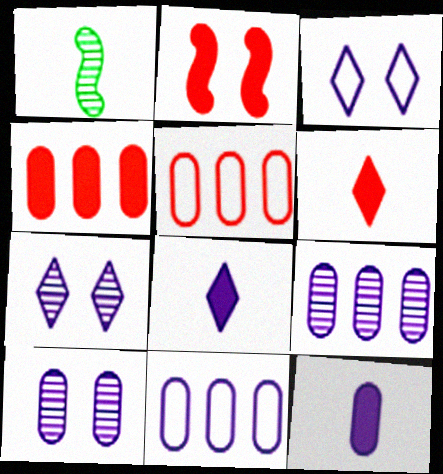[[1, 3, 4], 
[2, 4, 6], 
[10, 11, 12]]